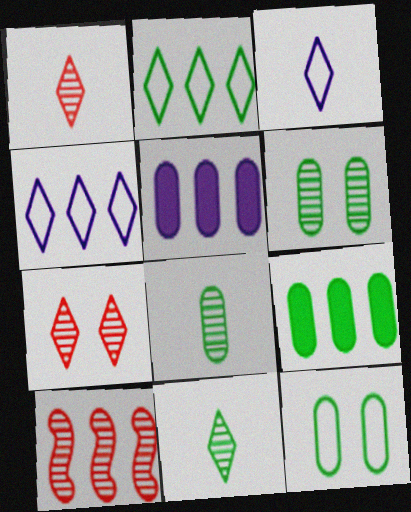[[2, 5, 10], 
[4, 9, 10], 
[8, 9, 12]]